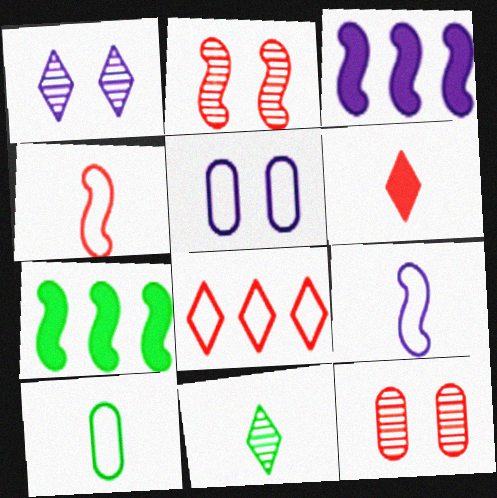[[2, 7, 9]]